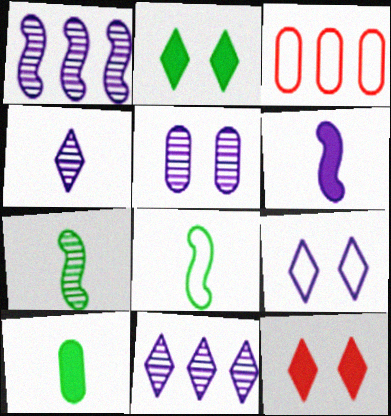[[1, 4, 5], 
[3, 5, 10], 
[3, 8, 9]]